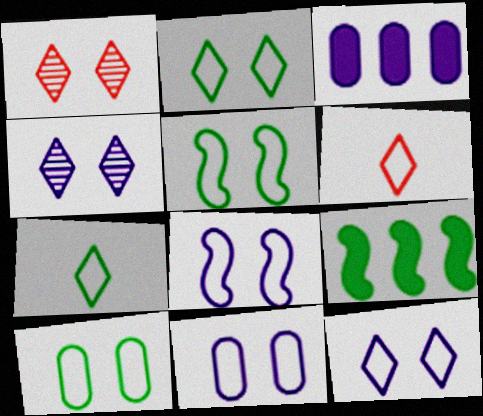[[2, 5, 10], 
[8, 11, 12]]